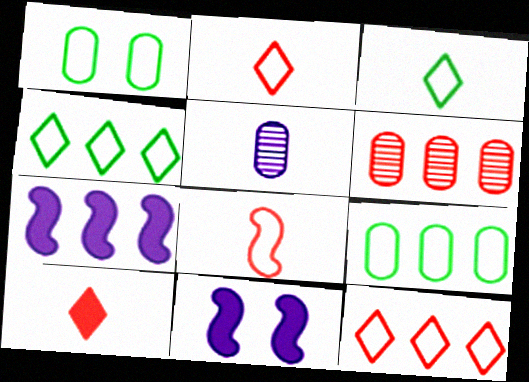[[3, 6, 11], 
[4, 6, 7]]